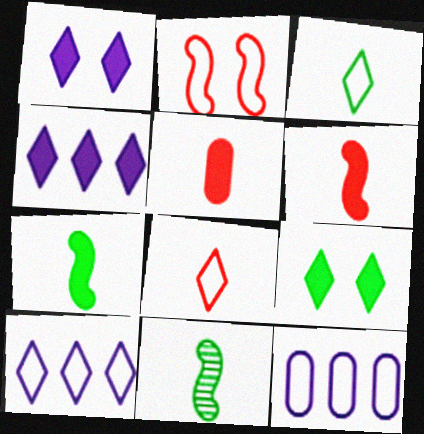[[2, 3, 12]]